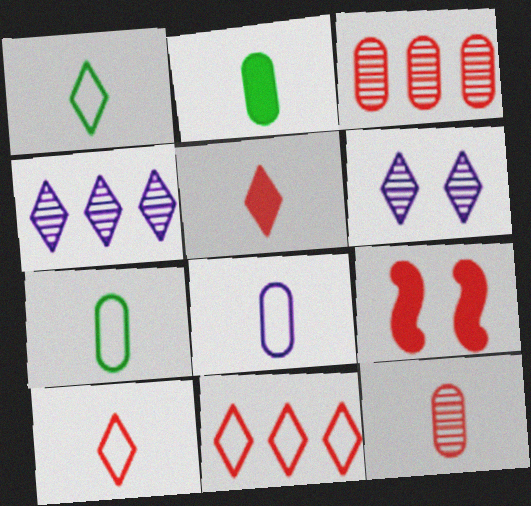[[2, 8, 12], 
[3, 9, 10], 
[4, 7, 9], 
[9, 11, 12]]